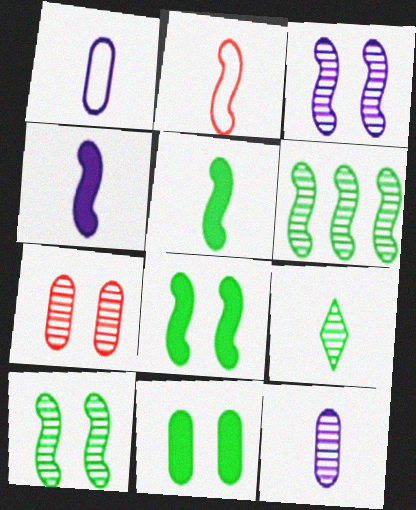[]